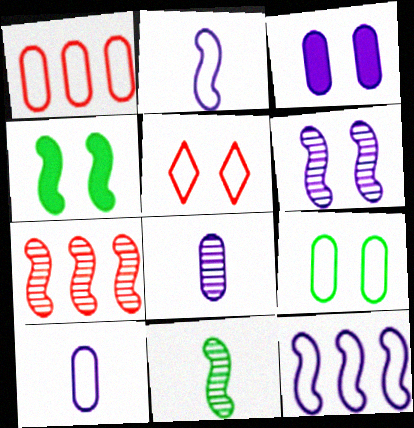[[1, 9, 10], 
[2, 4, 7], 
[6, 7, 11]]